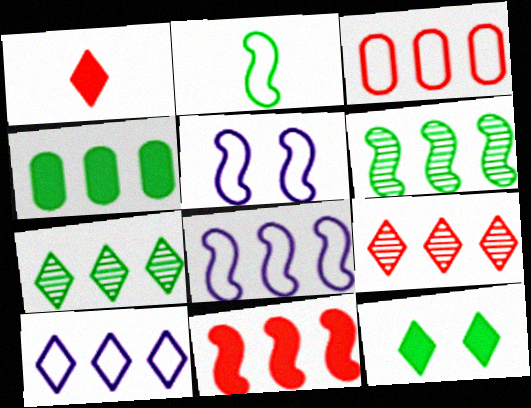[[3, 9, 11], 
[4, 8, 9], 
[6, 8, 11]]